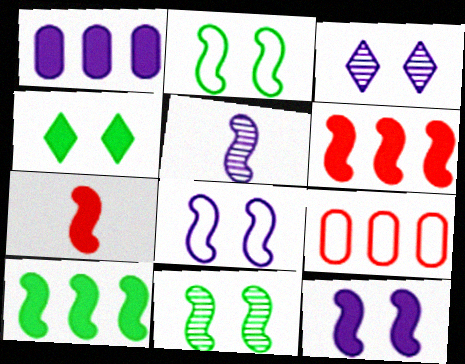[[1, 4, 7], 
[2, 5, 6], 
[4, 5, 9], 
[7, 10, 12]]